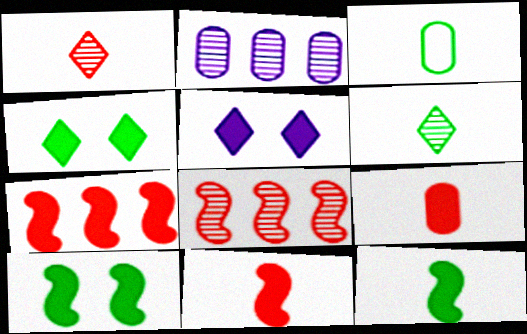[[3, 5, 8], 
[3, 6, 12]]